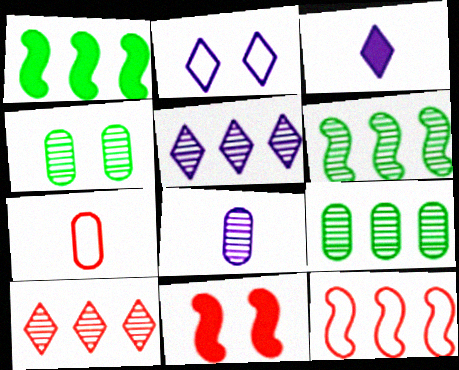[[2, 3, 5], 
[2, 4, 11], 
[3, 4, 12], 
[7, 10, 11]]